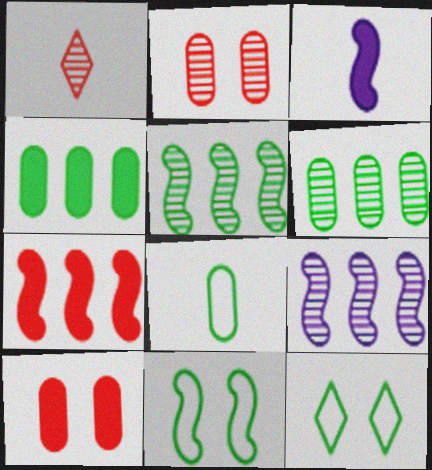[[1, 3, 8]]